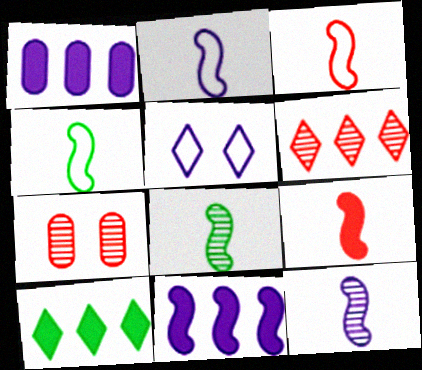[[1, 5, 12], 
[2, 3, 4], 
[2, 7, 10], 
[2, 8, 9], 
[4, 9, 12]]